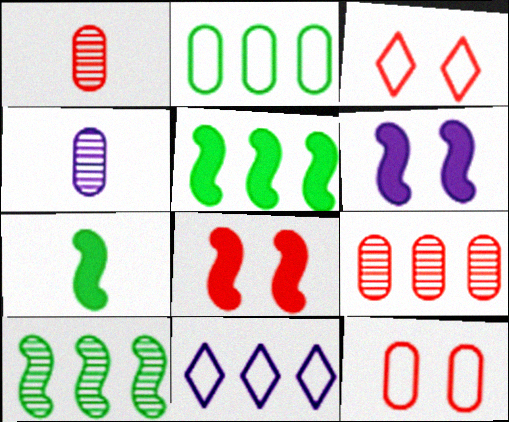[[3, 4, 5], 
[4, 6, 11], 
[5, 9, 11]]